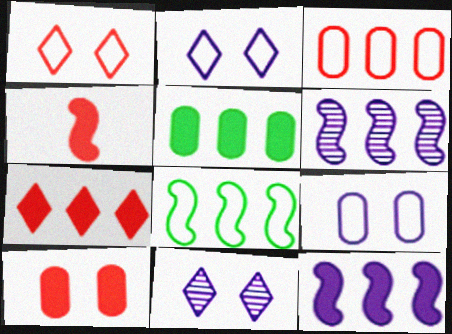[[4, 7, 10], 
[5, 7, 12]]